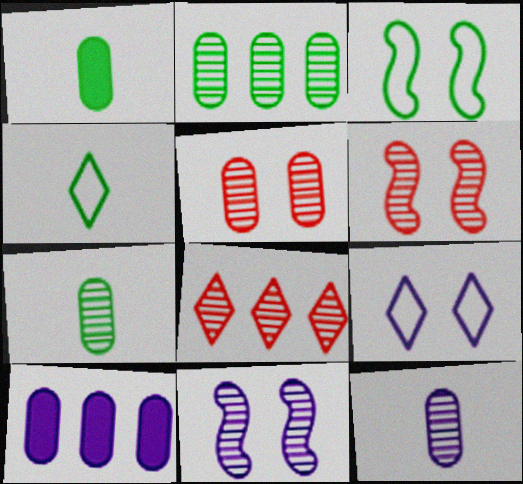[[2, 5, 12], 
[4, 6, 10], 
[7, 8, 11]]